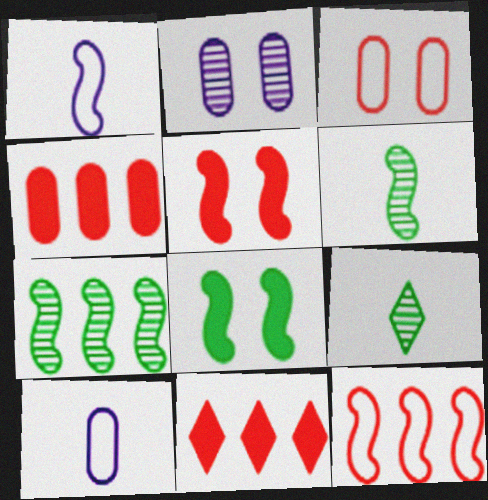[[1, 5, 7]]